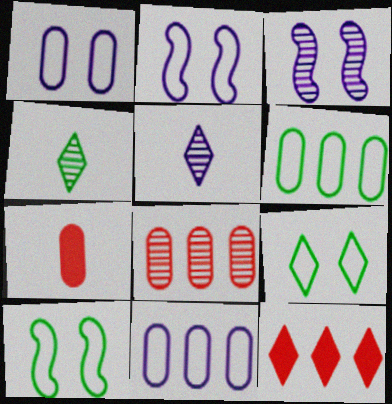[[3, 4, 8], 
[5, 9, 12]]